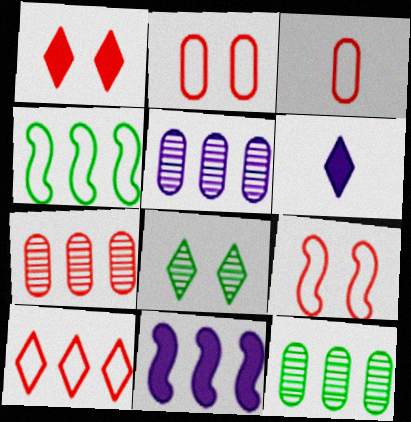[[3, 8, 11], 
[3, 9, 10], 
[5, 7, 12], 
[6, 8, 10], 
[6, 9, 12], 
[10, 11, 12]]